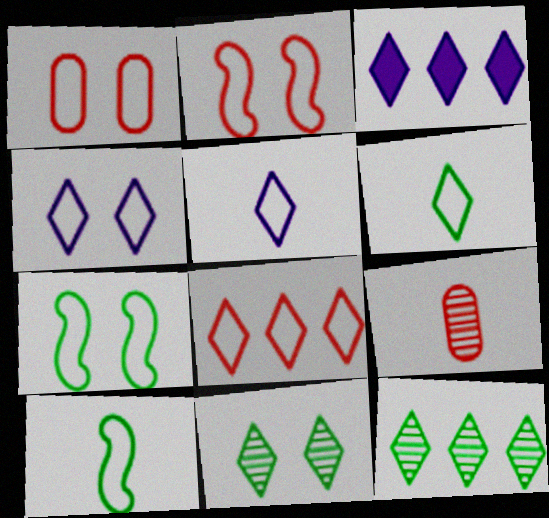[[1, 4, 7], 
[3, 7, 9], 
[3, 8, 12], 
[4, 6, 8]]